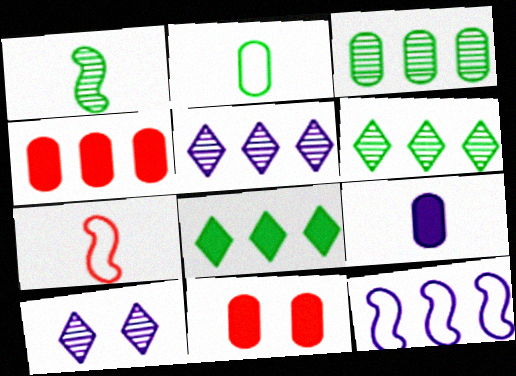[[4, 6, 12], 
[9, 10, 12]]